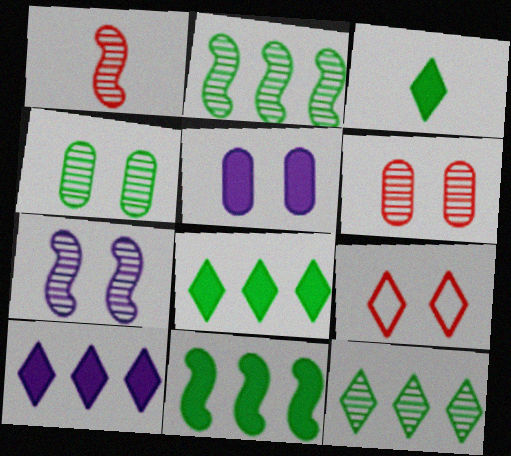[[1, 2, 7]]